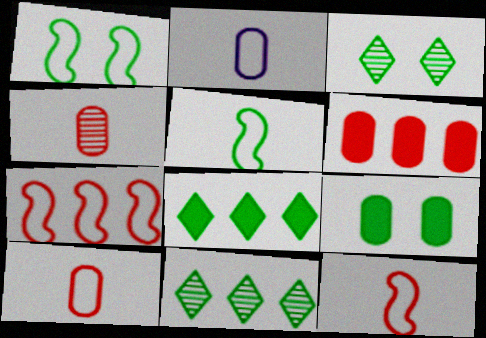[[1, 3, 9], 
[5, 9, 11]]